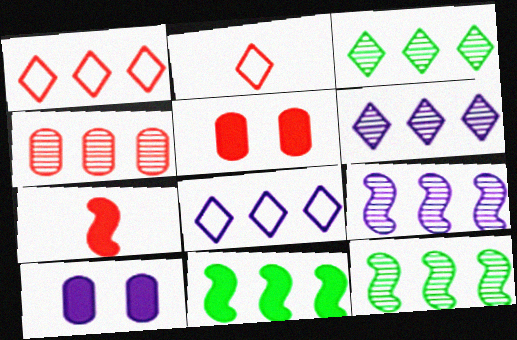[[2, 10, 12], 
[3, 4, 9], 
[4, 6, 12], 
[4, 8, 11]]